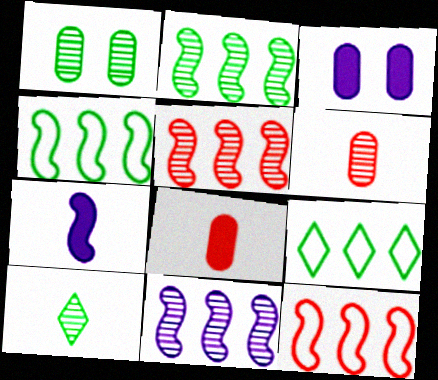[[1, 2, 10], 
[2, 5, 11], 
[3, 10, 12]]